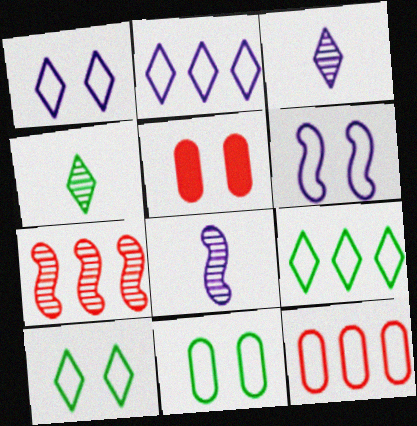[[5, 8, 9]]